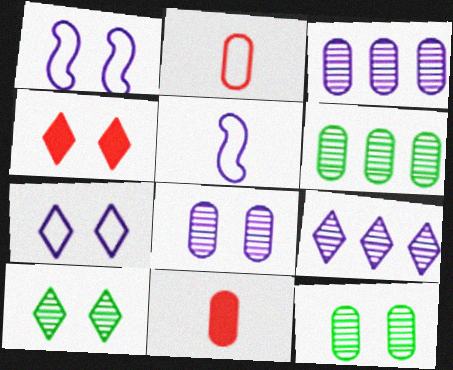[[1, 4, 12], 
[4, 5, 6], 
[4, 7, 10]]